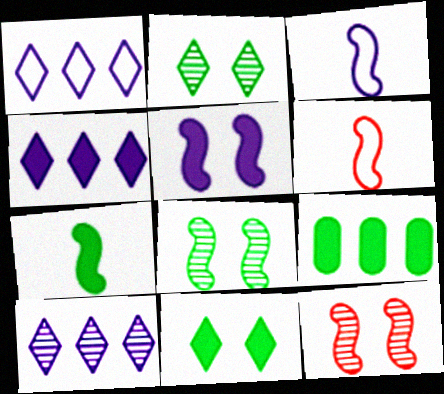[[1, 4, 10], 
[7, 9, 11]]